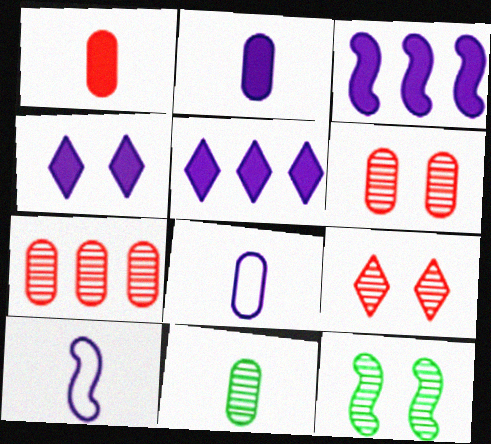[[1, 8, 11], 
[2, 3, 4]]